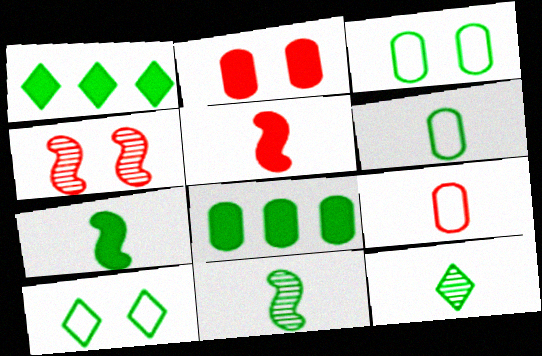[[1, 3, 11], 
[1, 10, 12], 
[6, 7, 12], 
[8, 10, 11]]